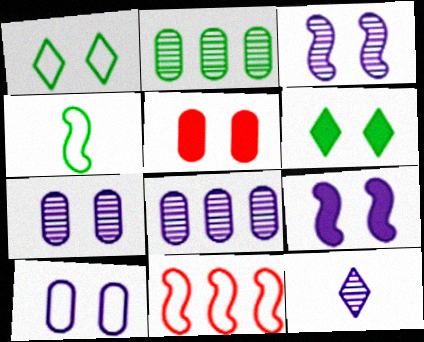[[1, 3, 5], 
[2, 4, 6], 
[3, 8, 12], 
[5, 6, 9]]